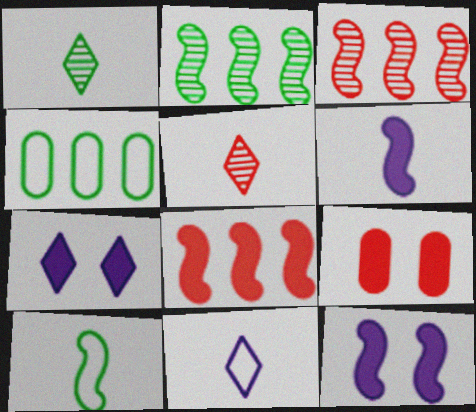[[2, 9, 11], 
[3, 10, 12], 
[4, 5, 12]]